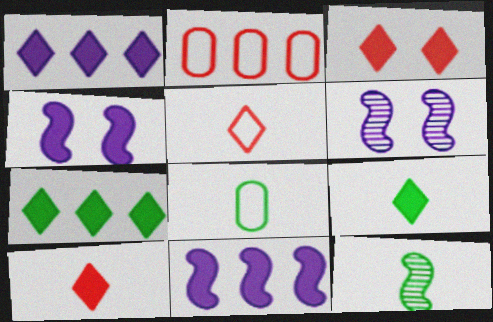[[1, 3, 9], 
[2, 6, 9], 
[8, 9, 12]]